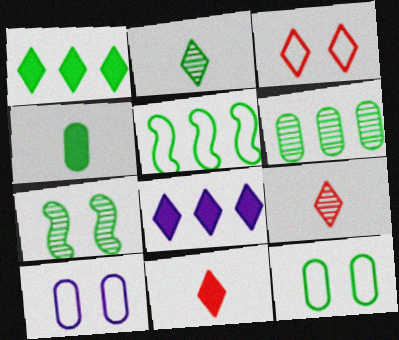[[1, 5, 6], 
[2, 3, 8], 
[2, 6, 7], 
[4, 6, 12]]